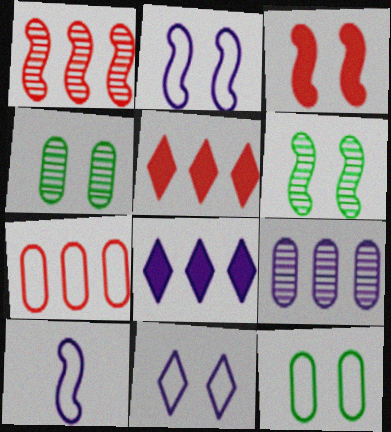[[1, 5, 7], 
[2, 3, 6], 
[3, 4, 11], 
[4, 5, 10]]